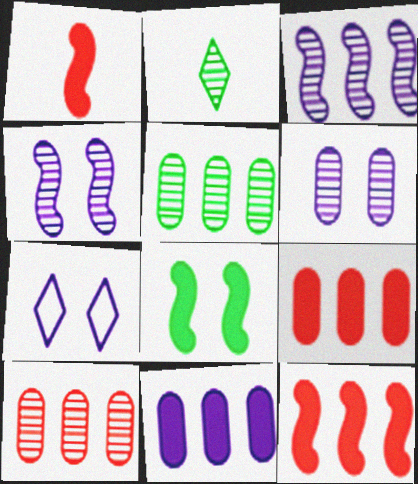[[1, 5, 7], 
[2, 4, 10]]